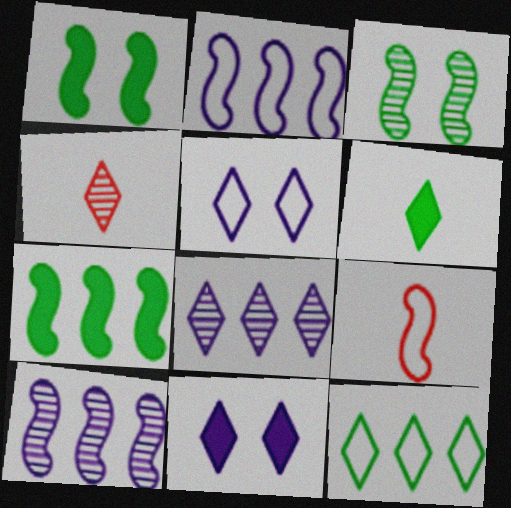[[1, 9, 10], 
[4, 11, 12]]